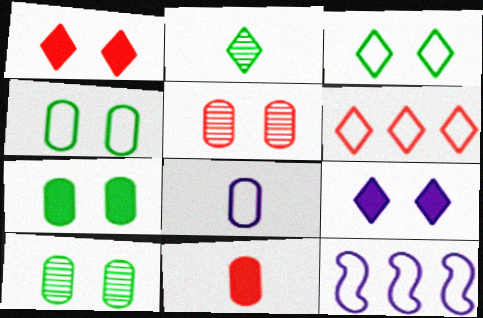[[2, 6, 9], 
[4, 7, 10]]